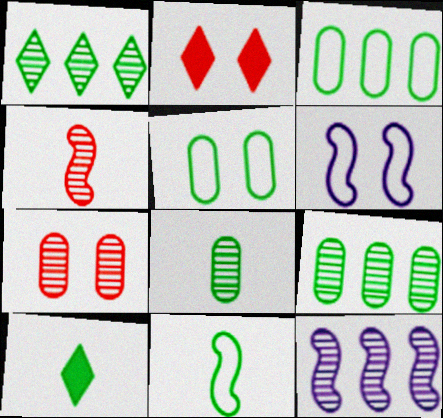[[8, 10, 11]]